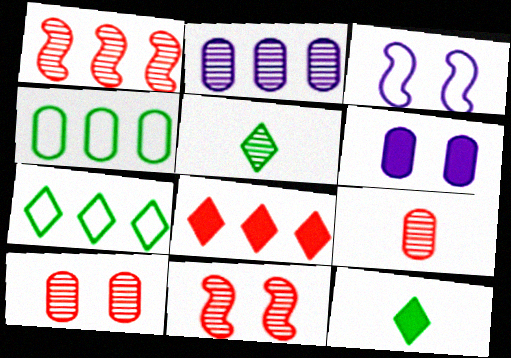[[2, 5, 11], 
[4, 6, 9]]